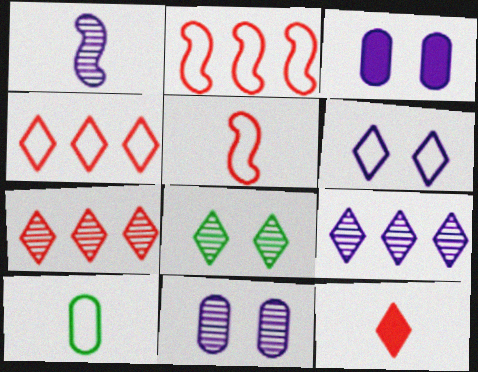[[1, 9, 11], 
[1, 10, 12], 
[2, 6, 10]]